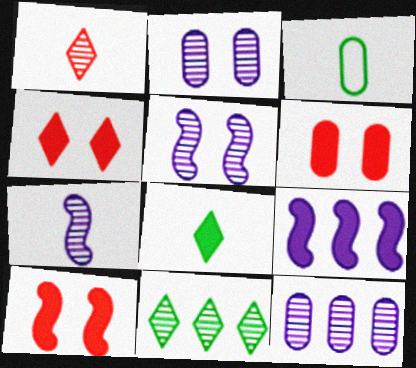[[3, 6, 12], 
[4, 6, 10], 
[6, 8, 9]]